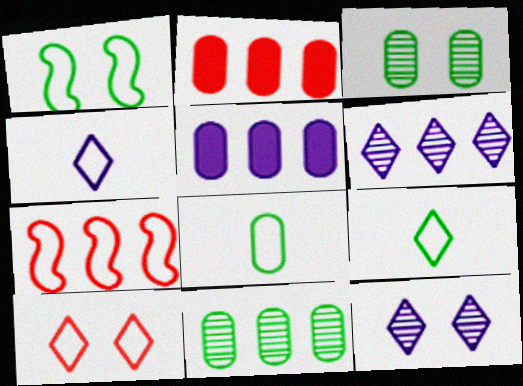[]